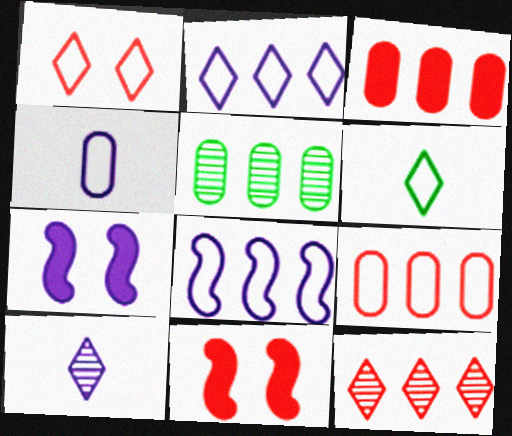[[1, 2, 6]]